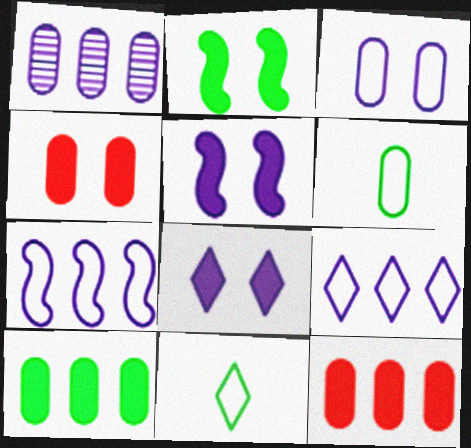[[1, 4, 6], 
[2, 4, 8]]